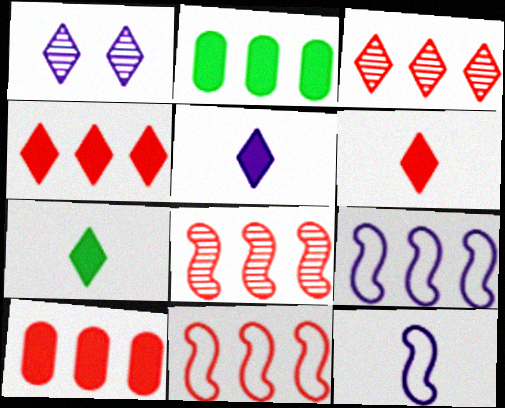[[2, 3, 9], 
[3, 10, 11], 
[5, 6, 7]]